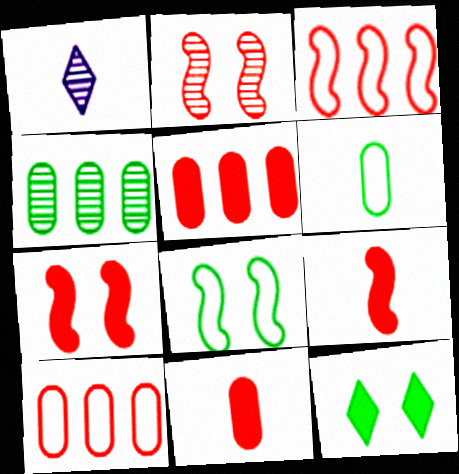[[1, 2, 4], 
[1, 5, 8], 
[1, 6, 9], 
[2, 3, 9]]